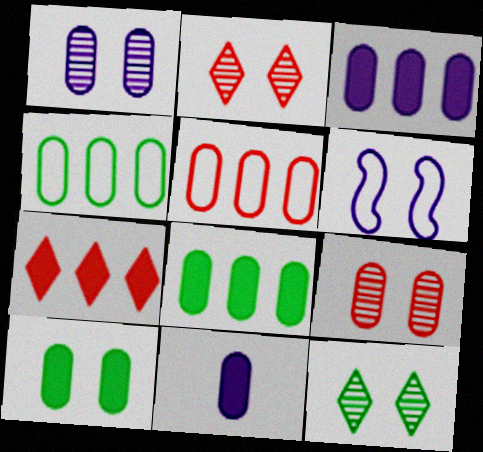[[2, 6, 10], 
[4, 9, 11]]